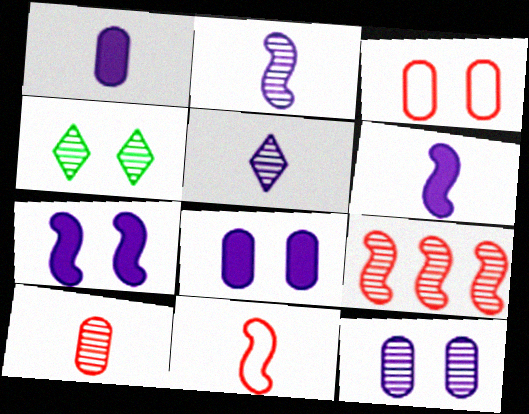[[3, 4, 7]]